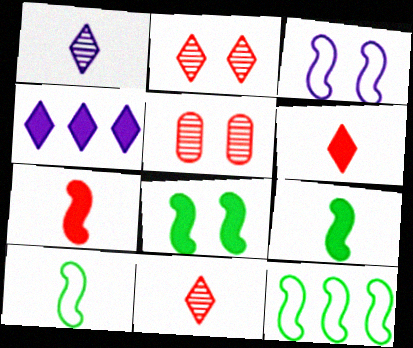[[4, 5, 10]]